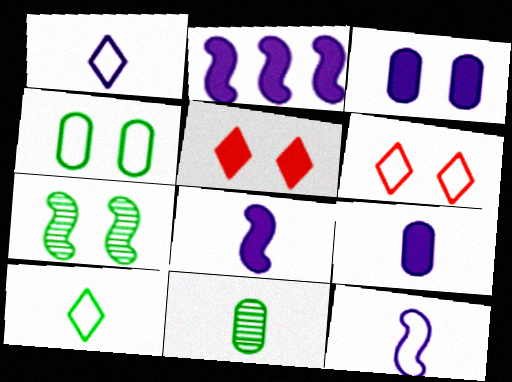[[2, 6, 11], 
[3, 6, 7]]